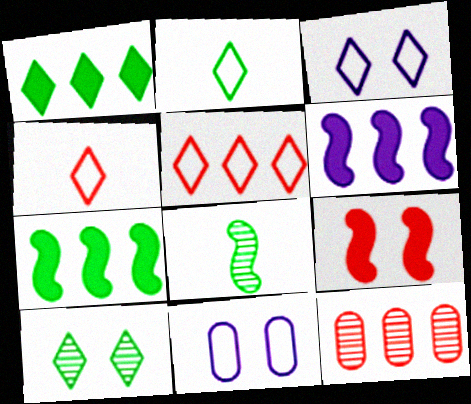[[1, 2, 10], 
[2, 3, 5], 
[4, 9, 12], 
[9, 10, 11]]